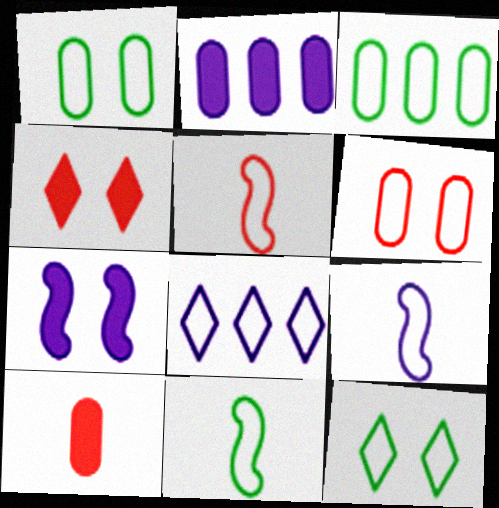[[1, 5, 8], 
[3, 11, 12], 
[5, 9, 11], 
[6, 8, 11]]